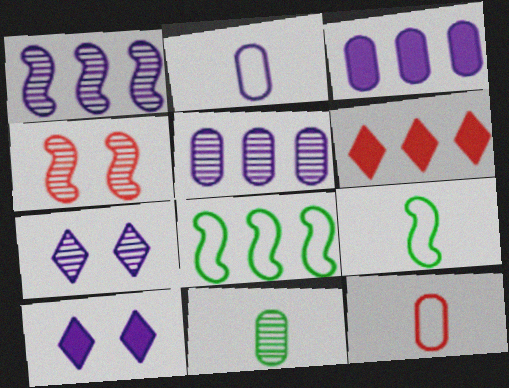[[1, 2, 10], 
[4, 6, 12], 
[5, 6, 8]]